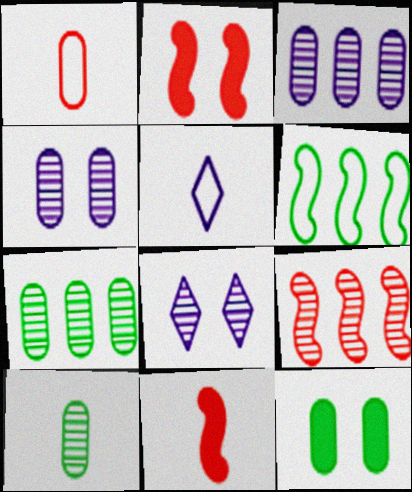[[1, 3, 12], 
[2, 5, 7], 
[5, 9, 12], 
[5, 10, 11], 
[8, 9, 10]]